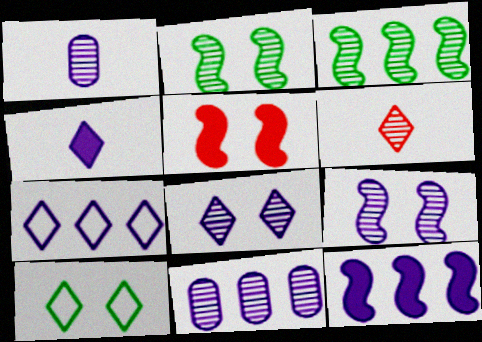[[2, 6, 11], 
[4, 7, 8], 
[7, 11, 12]]